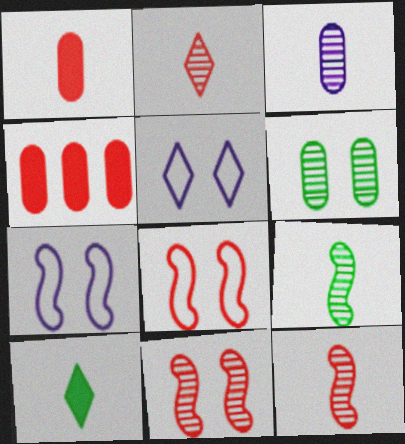[[2, 3, 9], 
[2, 4, 8], 
[4, 5, 9]]